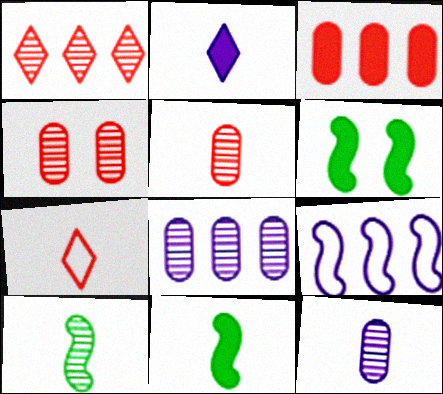[[2, 3, 6], 
[6, 7, 8], 
[7, 11, 12]]